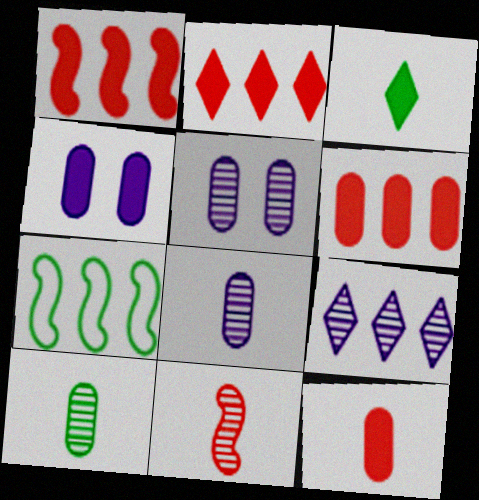[[1, 2, 6], 
[1, 3, 4], 
[6, 7, 9]]